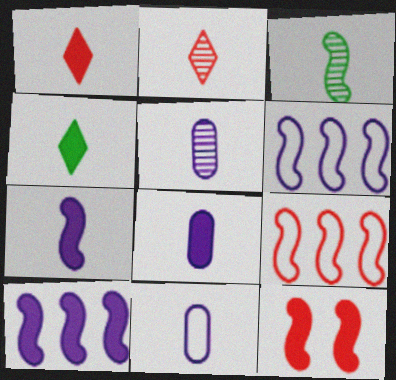[[1, 3, 11], 
[2, 3, 5], 
[3, 6, 12], 
[5, 8, 11]]